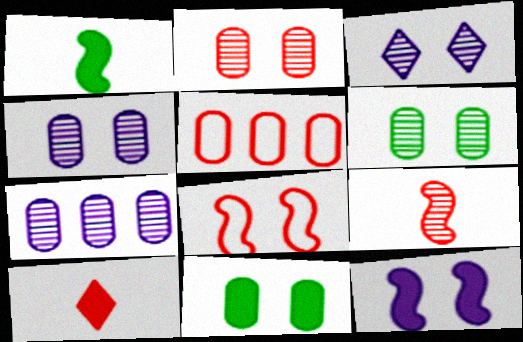[[1, 3, 5], 
[2, 4, 6], 
[3, 8, 11]]